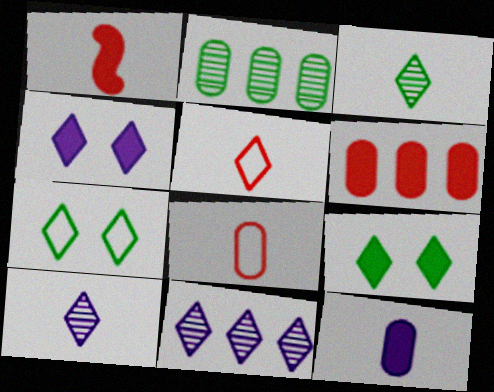[[5, 9, 11]]